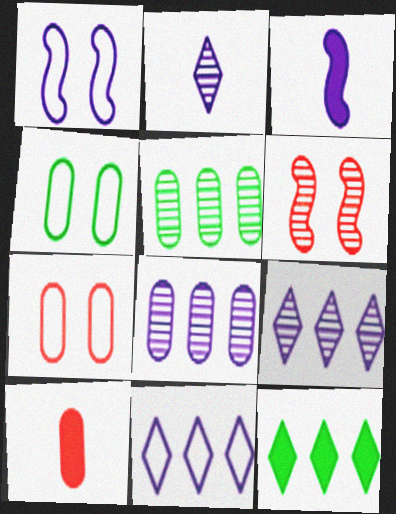[[2, 5, 6], 
[4, 8, 10]]